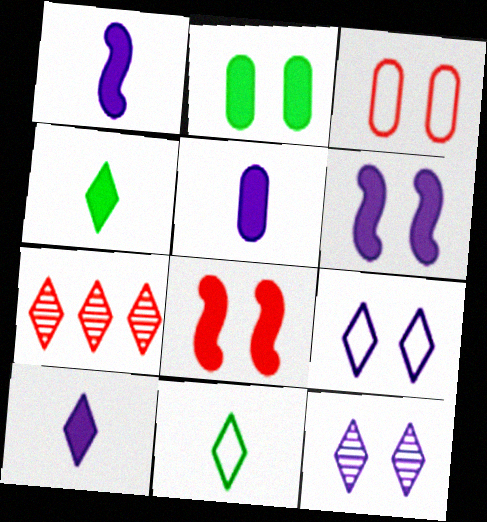[[1, 5, 10], 
[4, 7, 9]]